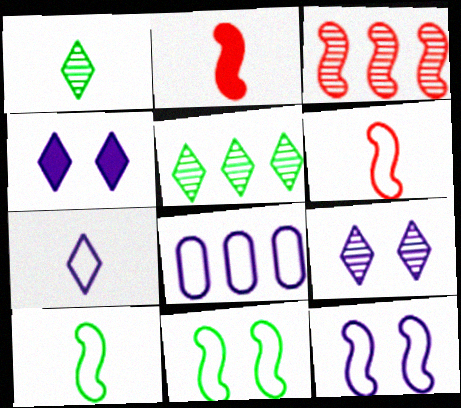[[7, 8, 12]]